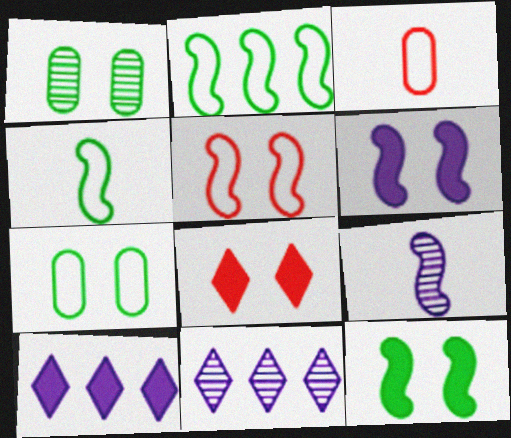[[3, 11, 12]]